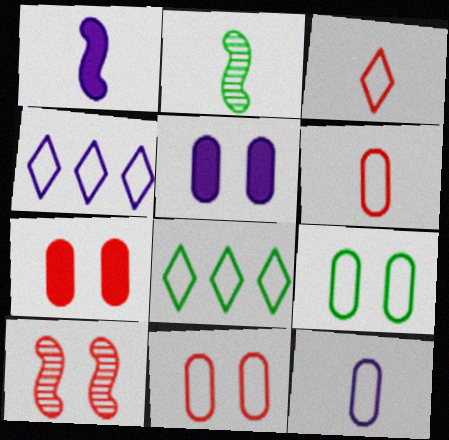[[2, 4, 7]]